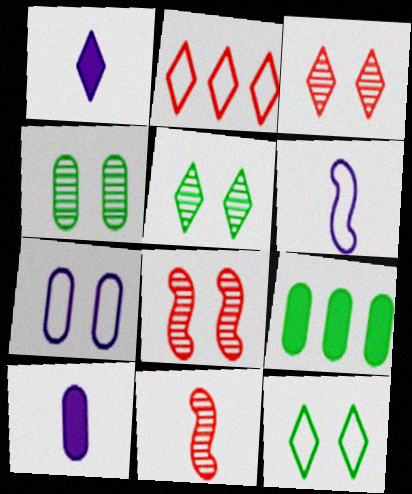[[1, 2, 5], 
[3, 6, 9]]